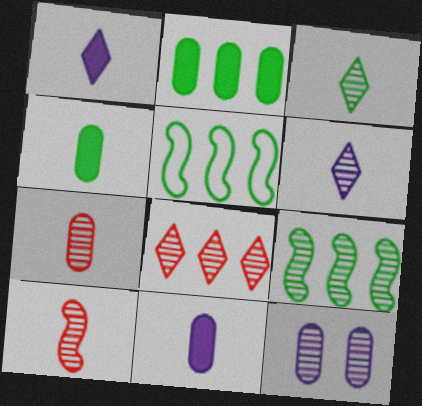[]